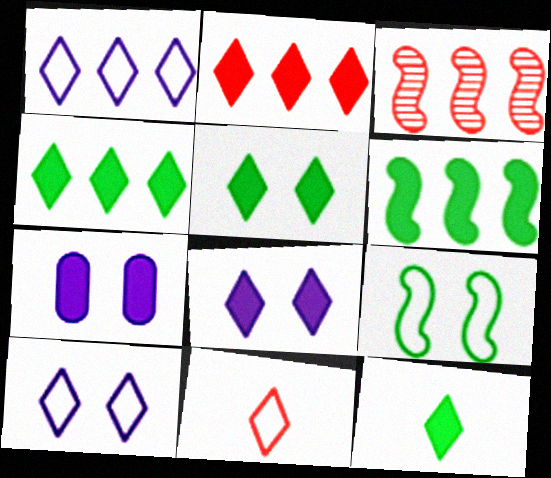[[2, 8, 12], 
[4, 5, 12]]